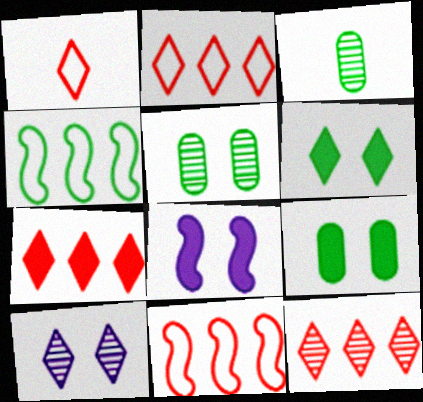[[2, 3, 8], 
[2, 7, 12], 
[3, 4, 6]]